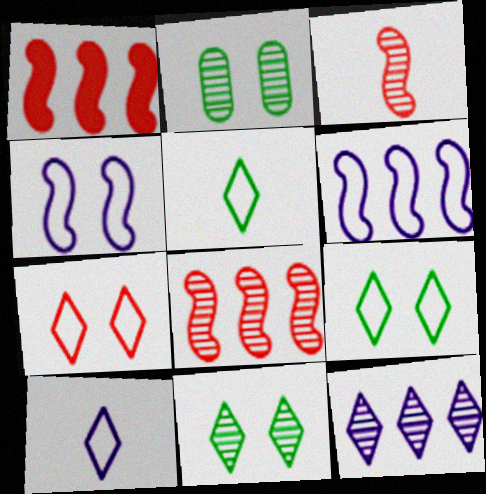[[1, 2, 10], 
[2, 3, 12]]